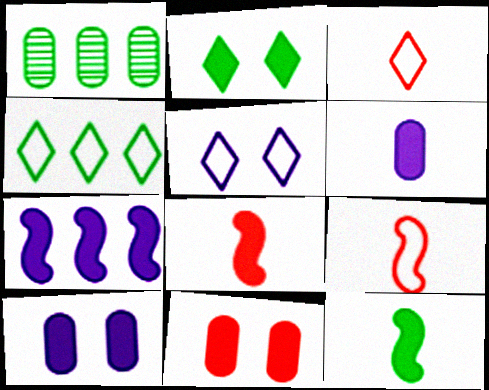[[1, 5, 8], 
[3, 4, 5]]